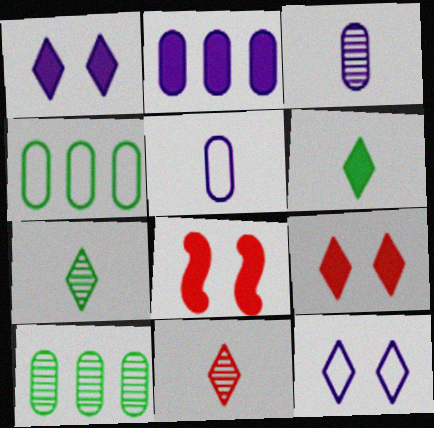[[2, 6, 8]]